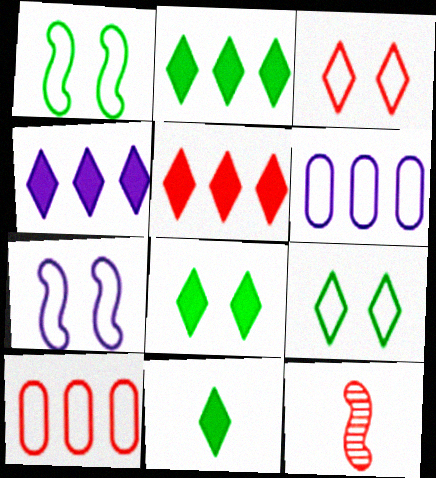[[2, 4, 5], 
[2, 8, 11], 
[6, 8, 12]]